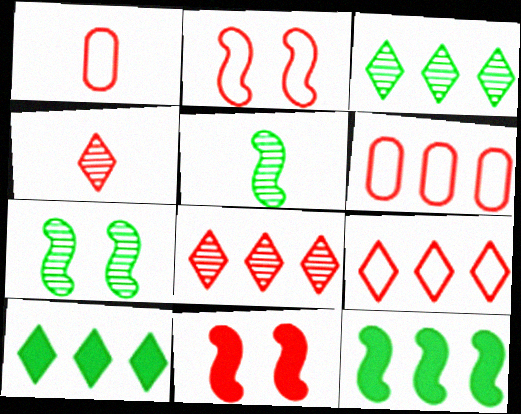[[1, 2, 9], 
[1, 8, 11], 
[4, 6, 11]]